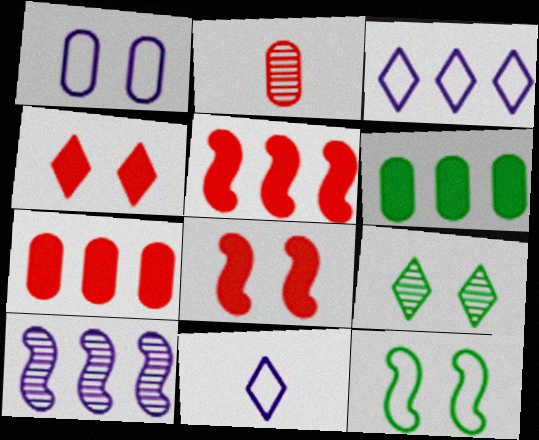[[1, 2, 6], 
[1, 8, 9], 
[2, 9, 10]]